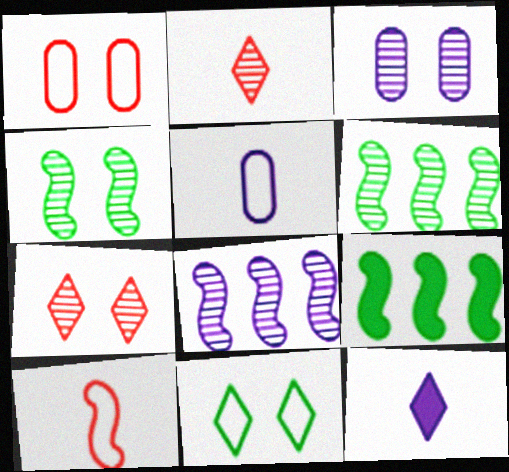[[1, 6, 12], 
[2, 3, 6], 
[3, 4, 7], 
[5, 7, 9]]